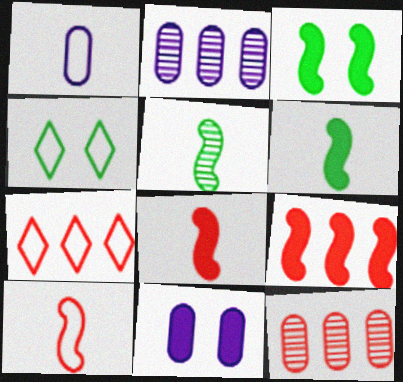[[1, 2, 11], 
[2, 4, 8], 
[5, 7, 11], 
[7, 9, 12]]